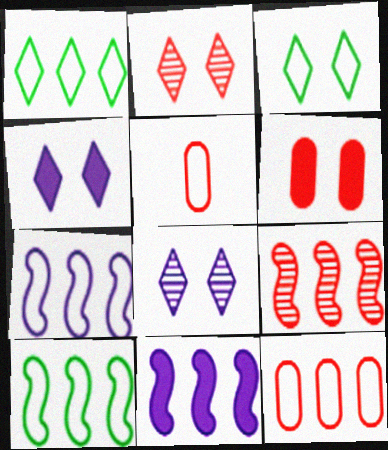[[1, 7, 12], 
[2, 3, 4], 
[3, 5, 7], 
[9, 10, 11]]